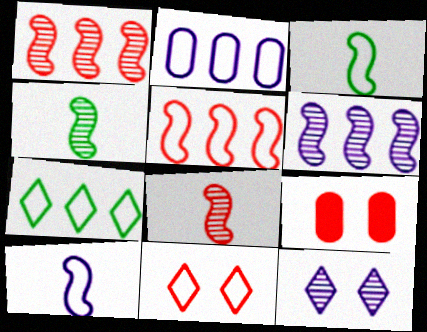[[2, 3, 11], 
[2, 5, 7]]